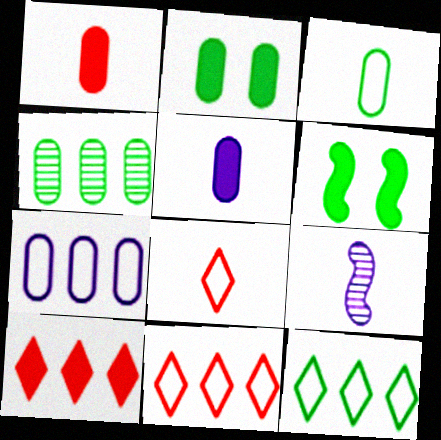[[2, 3, 4], 
[2, 9, 11], 
[5, 6, 10]]